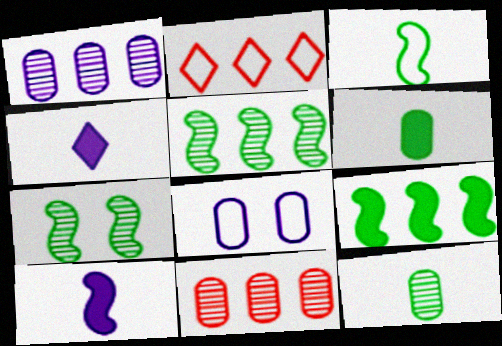[[1, 2, 9], 
[2, 3, 8], 
[3, 7, 9], 
[6, 8, 11]]